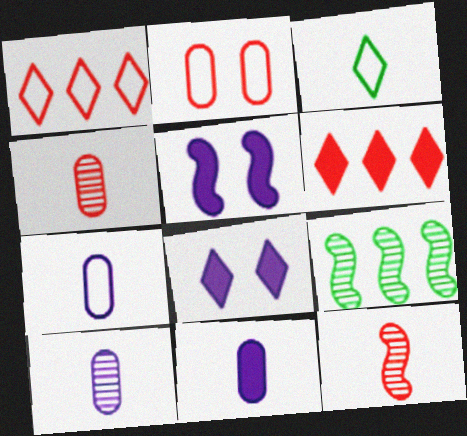[[2, 6, 12], 
[3, 11, 12], 
[7, 10, 11]]